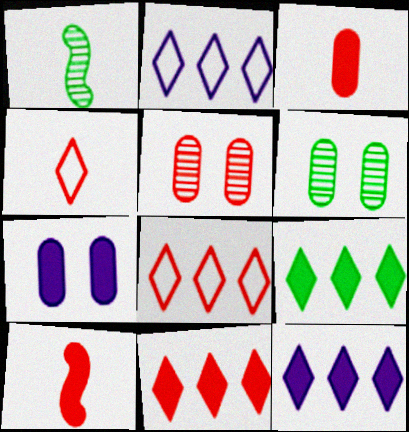[[1, 7, 8], 
[2, 6, 10], 
[5, 8, 10], 
[7, 9, 10], 
[9, 11, 12]]